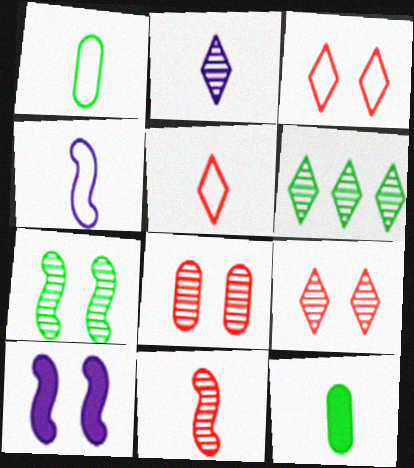[[1, 4, 5], 
[2, 6, 9]]